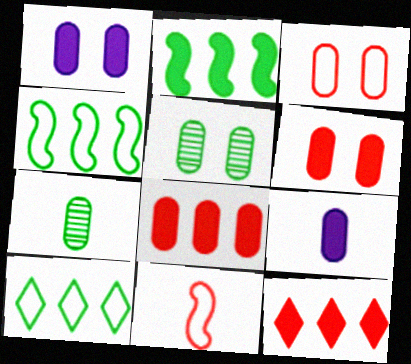[[1, 3, 5]]